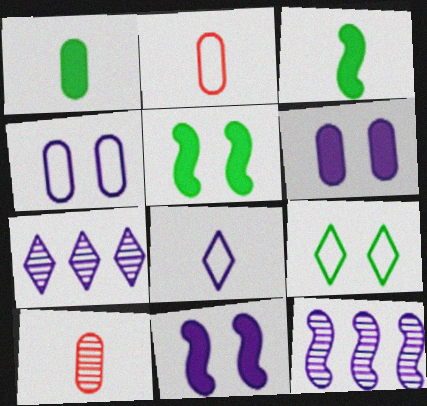[[2, 5, 7], 
[3, 8, 10], 
[6, 8, 12]]